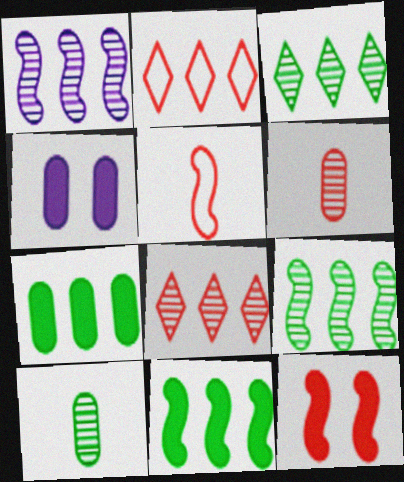[[1, 2, 7], 
[2, 6, 12], 
[3, 4, 5]]